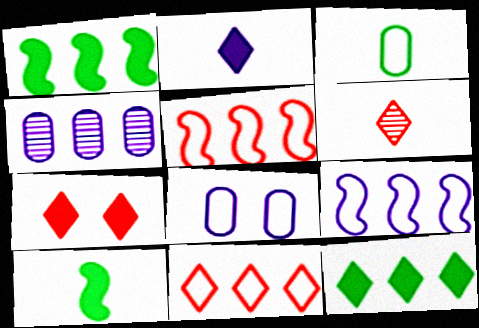[[1, 4, 11], 
[1, 6, 8], 
[2, 7, 12], 
[4, 5, 12], 
[6, 7, 11]]